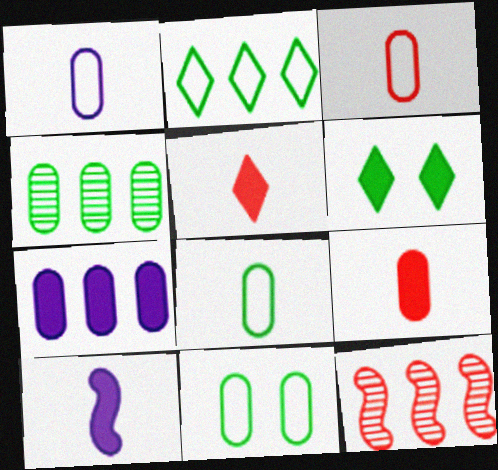[[1, 3, 8], 
[1, 6, 12], 
[2, 7, 12]]